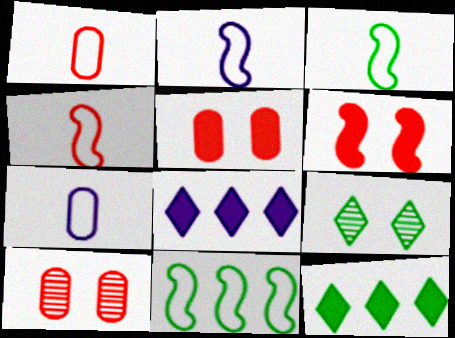[[2, 3, 4], 
[2, 10, 12], 
[3, 8, 10]]